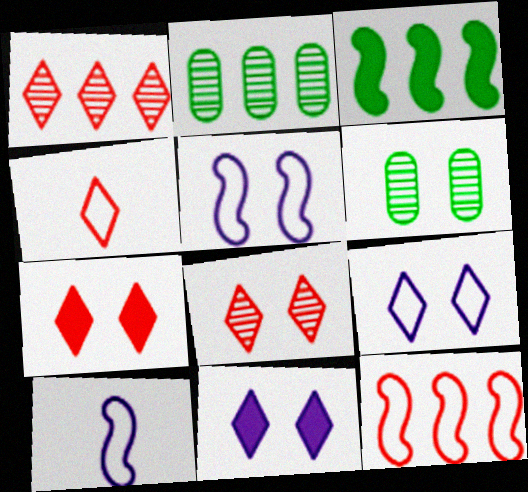[[1, 4, 7], 
[2, 7, 10], 
[5, 6, 7]]